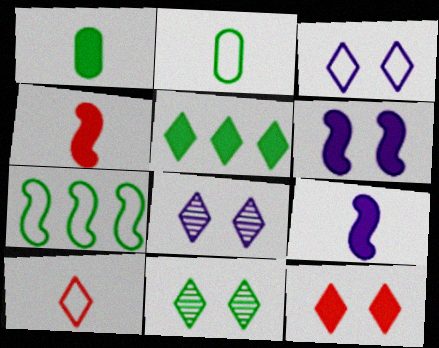[[1, 7, 11], 
[3, 11, 12], 
[5, 8, 10]]